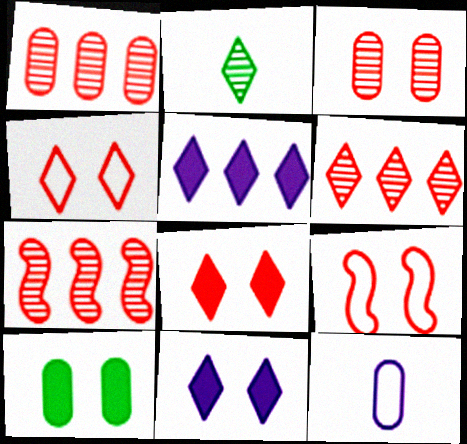[[1, 6, 7], 
[1, 10, 12], 
[2, 4, 5], 
[3, 8, 9]]